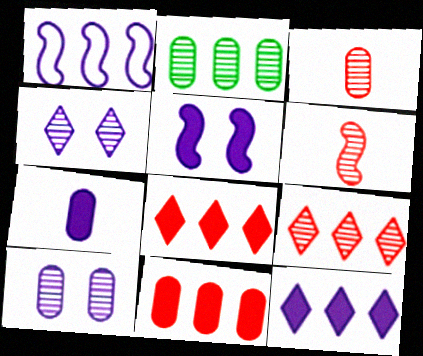[[1, 2, 8], 
[1, 4, 7], 
[2, 3, 10], 
[2, 4, 6], 
[5, 7, 12]]